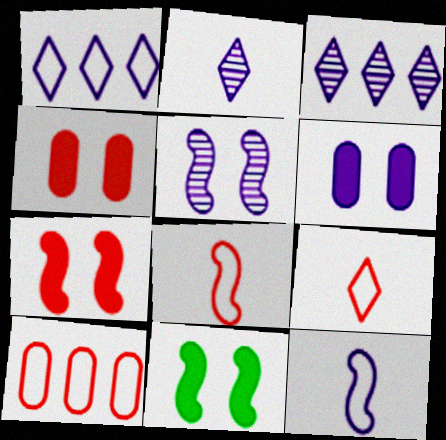[[2, 10, 11], 
[3, 6, 12]]